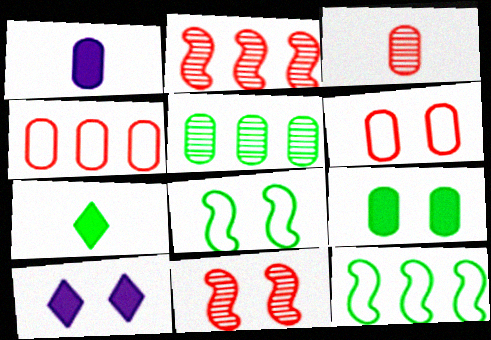[[1, 5, 6], 
[3, 10, 12], 
[5, 7, 8]]